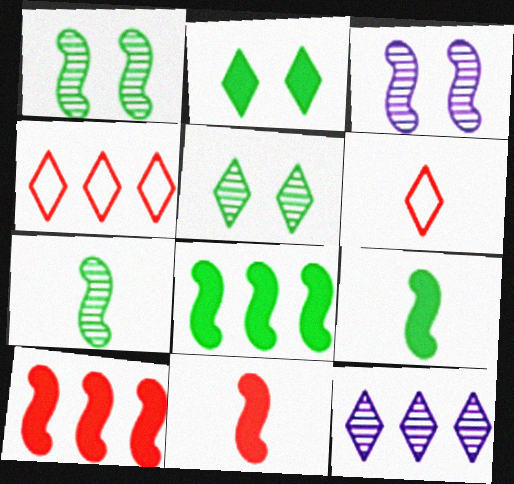[[2, 6, 12]]